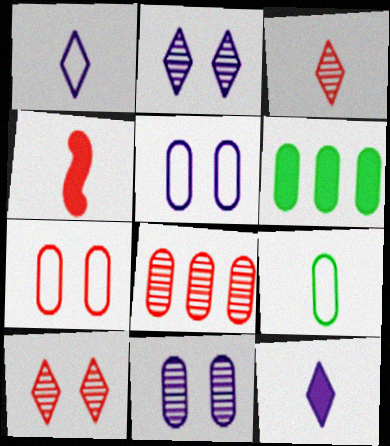[]